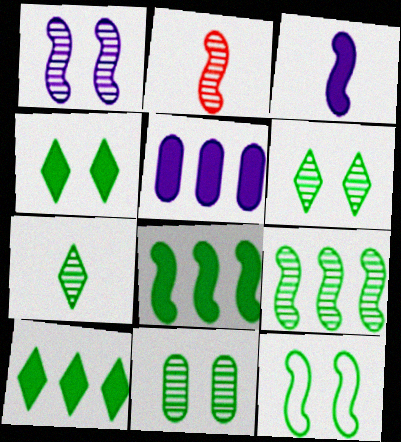[[1, 2, 9], 
[4, 11, 12], 
[7, 9, 11]]